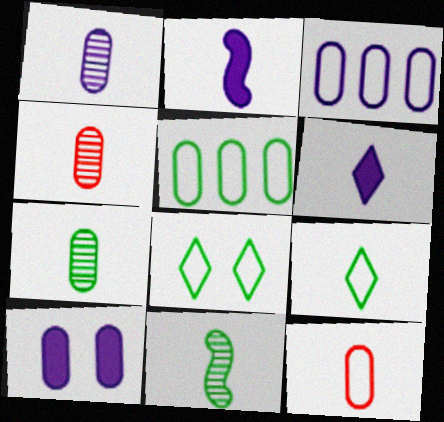[[1, 3, 10], 
[1, 4, 7], 
[2, 4, 9], 
[4, 5, 10], 
[6, 11, 12]]